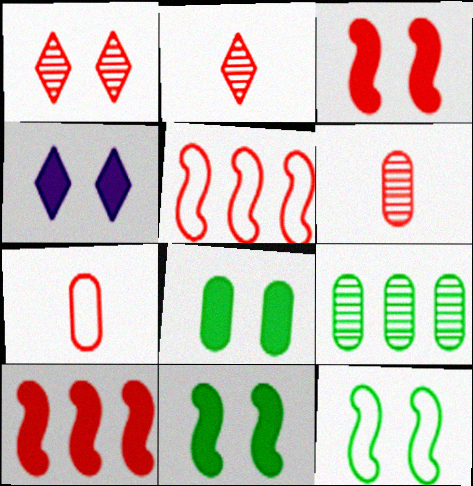[[1, 7, 10], 
[3, 4, 8]]